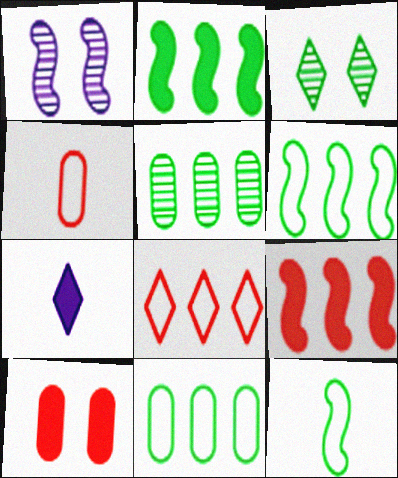[[1, 9, 12], 
[2, 7, 10], 
[3, 7, 8]]